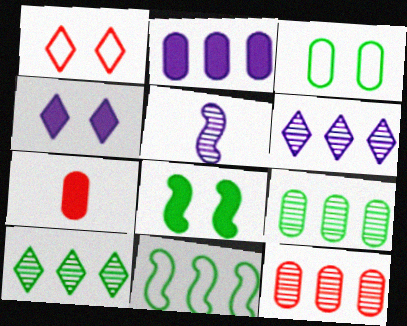[]